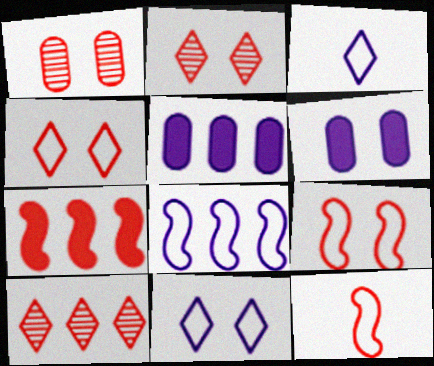[]